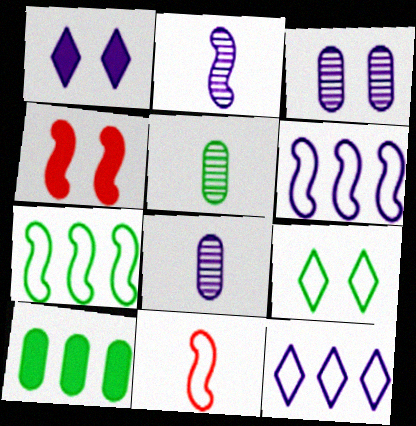[[1, 6, 8], 
[2, 4, 7], 
[3, 4, 9], 
[4, 5, 12]]